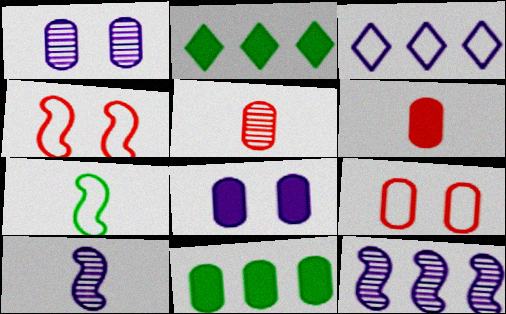[[2, 9, 10], 
[3, 7, 9], 
[3, 8, 10], 
[6, 8, 11]]